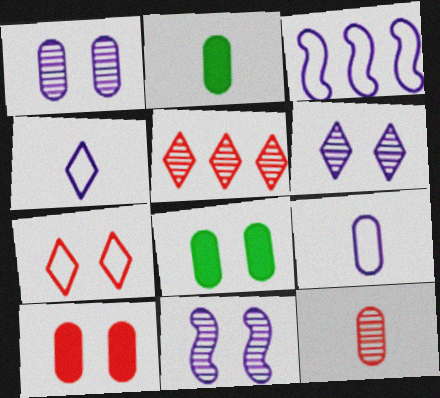[[1, 6, 11], 
[2, 9, 12], 
[7, 8, 11]]